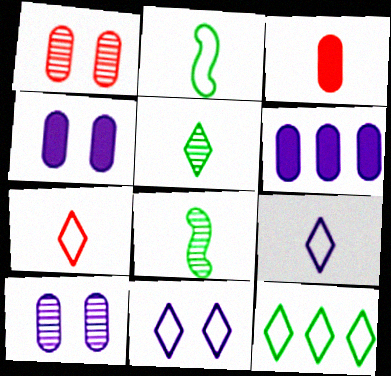[[3, 8, 9], 
[7, 11, 12]]